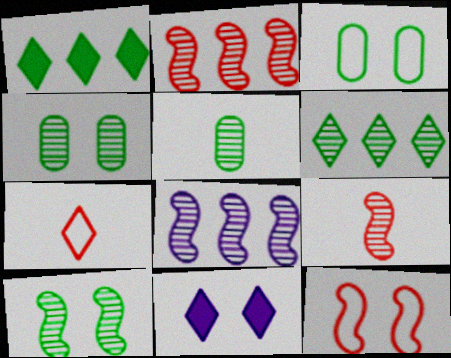[[4, 11, 12], 
[5, 6, 10], 
[6, 7, 11], 
[8, 9, 10]]